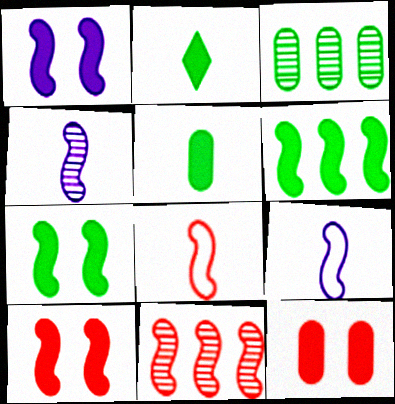[[1, 7, 10], 
[7, 9, 11], 
[8, 10, 11]]